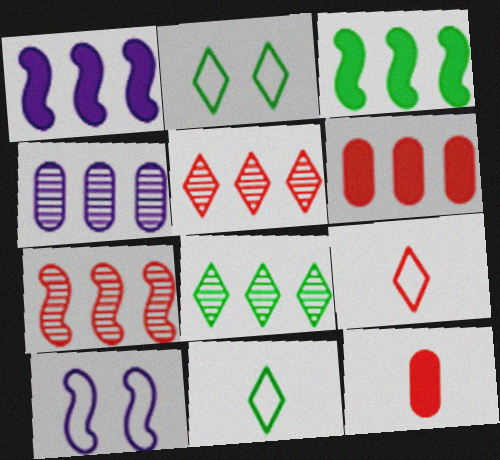[[4, 7, 8], 
[8, 10, 12]]